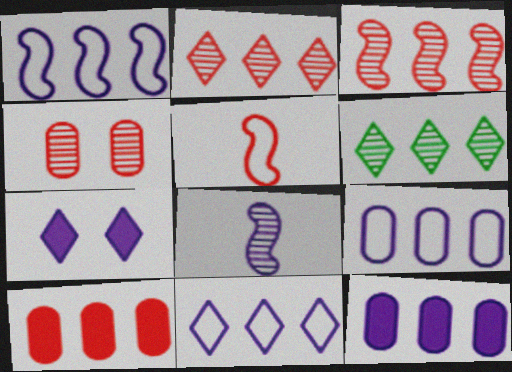[[1, 6, 10], 
[1, 9, 11], 
[4, 6, 8], 
[7, 8, 9]]